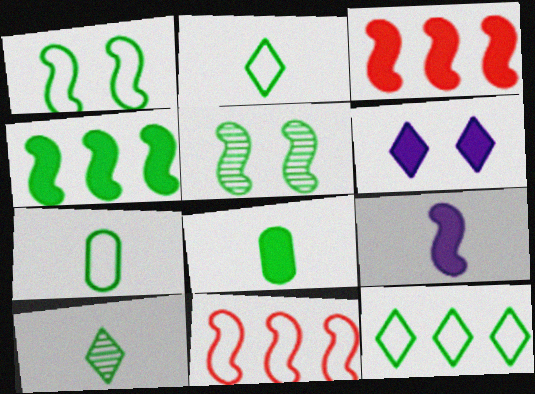[[1, 7, 12], 
[3, 6, 8], 
[5, 8, 12], 
[5, 9, 11]]